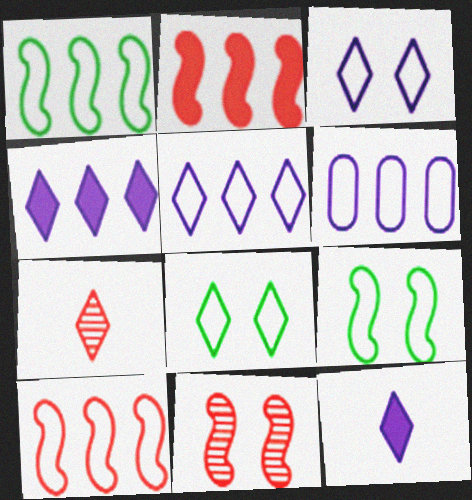[[4, 7, 8]]